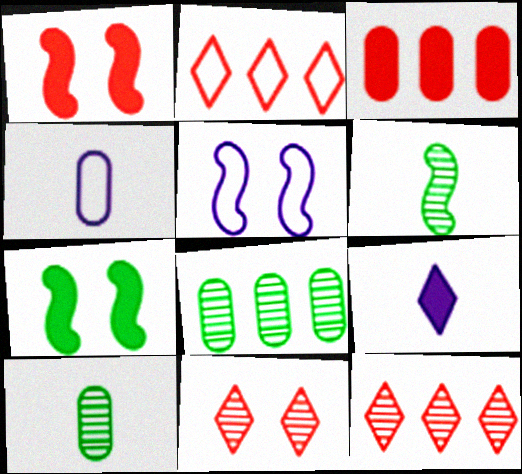[[3, 7, 9], 
[4, 7, 12]]